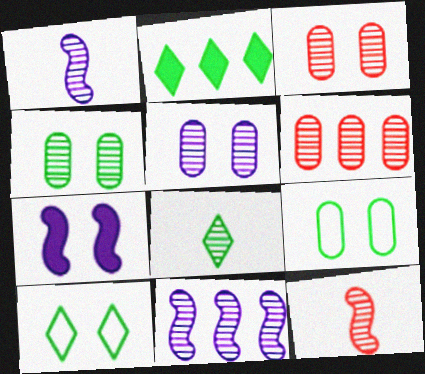[[2, 8, 10], 
[3, 4, 5], 
[3, 7, 10], 
[3, 8, 11]]